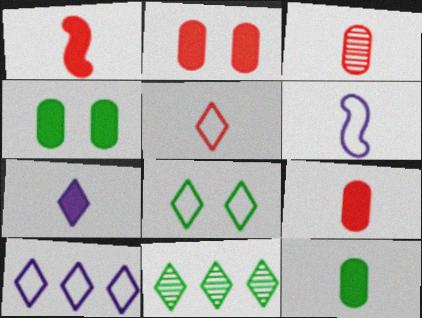[[1, 3, 5], 
[1, 7, 12], 
[2, 6, 11], 
[5, 8, 10]]